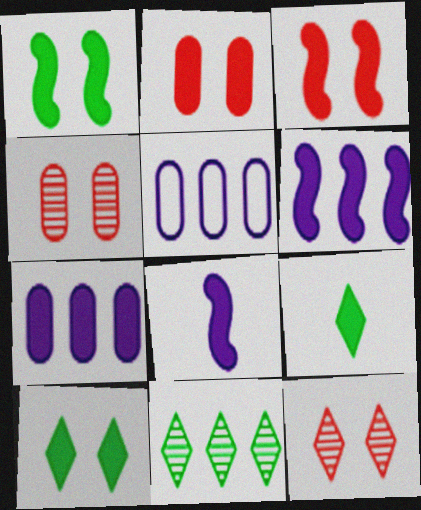[[2, 6, 9], 
[3, 7, 9]]